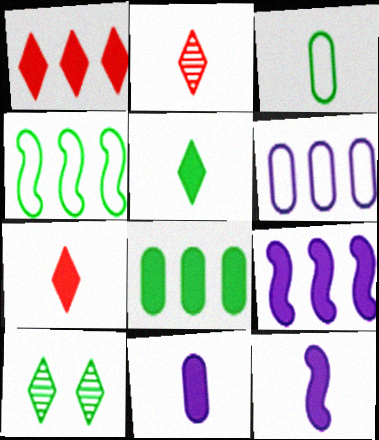[[1, 8, 9], 
[2, 3, 12]]